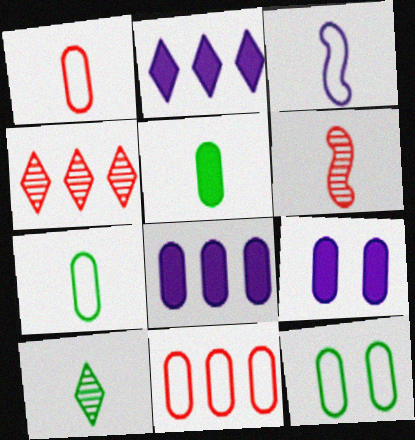[[2, 6, 12]]